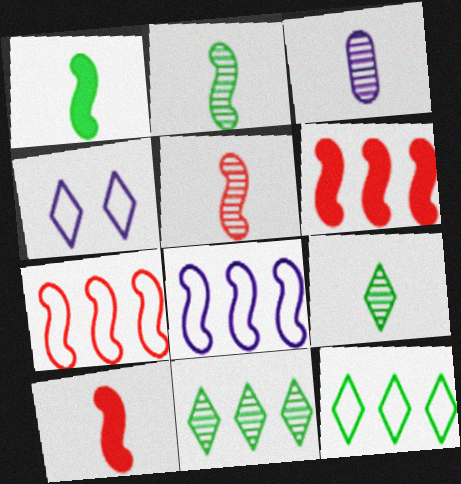[[3, 5, 9]]